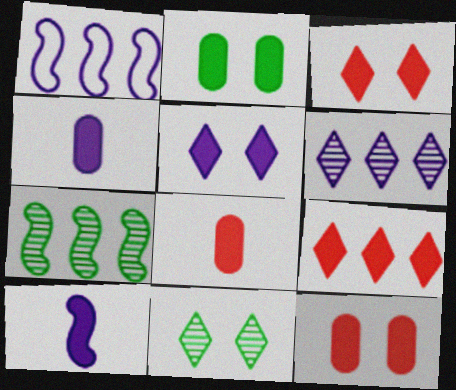[[1, 8, 11], 
[2, 9, 10]]